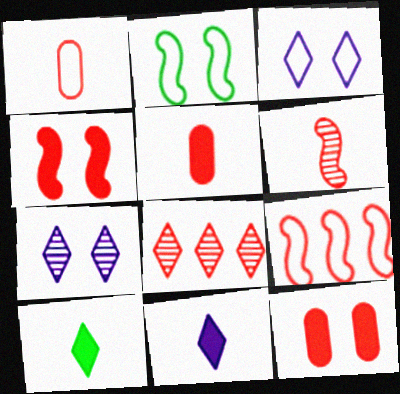[[1, 4, 8], 
[2, 7, 12], 
[3, 8, 10], 
[4, 6, 9]]